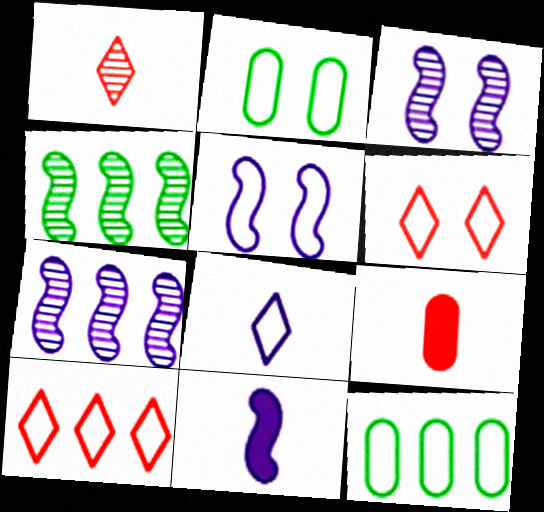[[2, 5, 6], 
[5, 7, 11]]